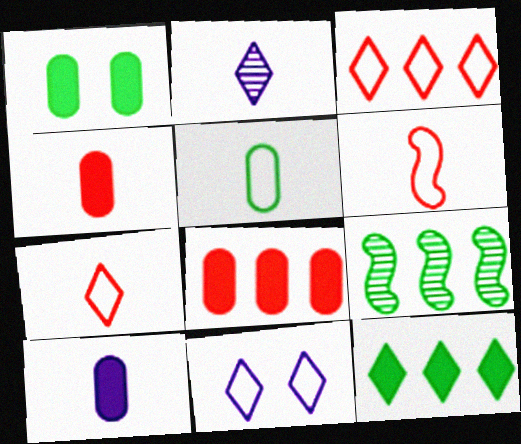[[1, 8, 10], 
[4, 9, 11]]